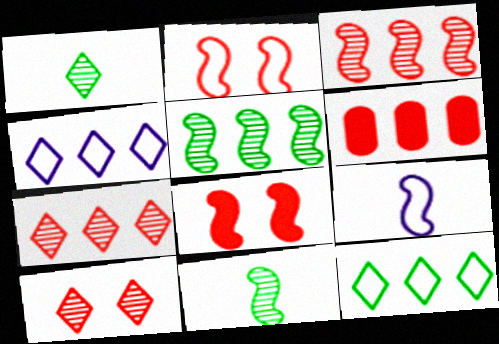[[4, 5, 6], 
[5, 8, 9]]